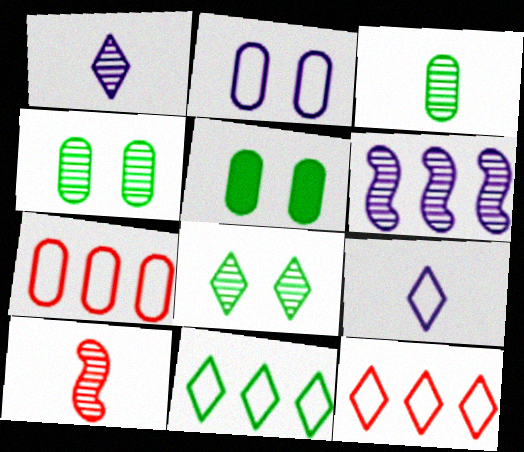[[1, 3, 10]]